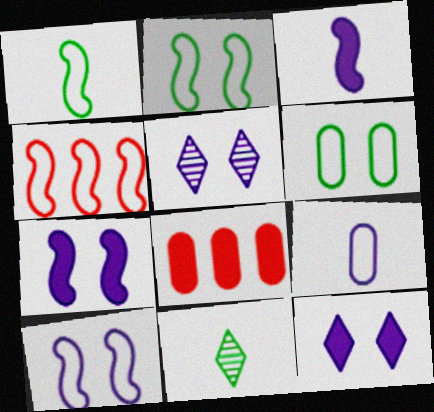[[1, 4, 10], 
[1, 5, 8], 
[8, 10, 11]]